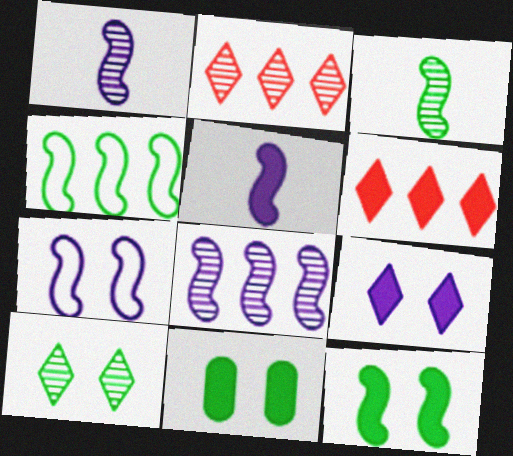[[3, 4, 12], 
[5, 6, 11], 
[5, 7, 8]]